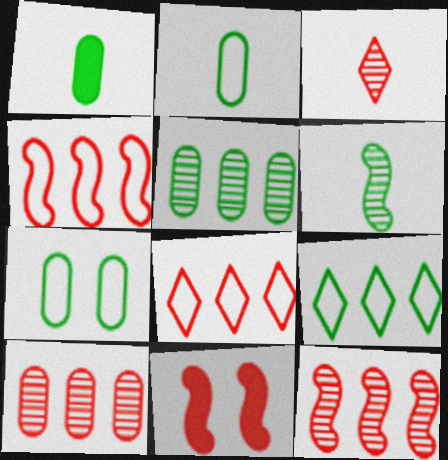[[1, 5, 7]]